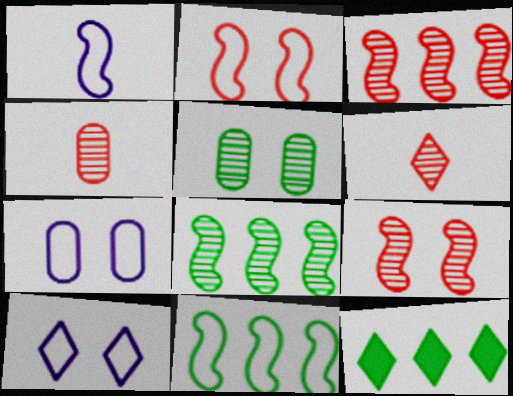[[1, 2, 11], 
[6, 10, 12]]